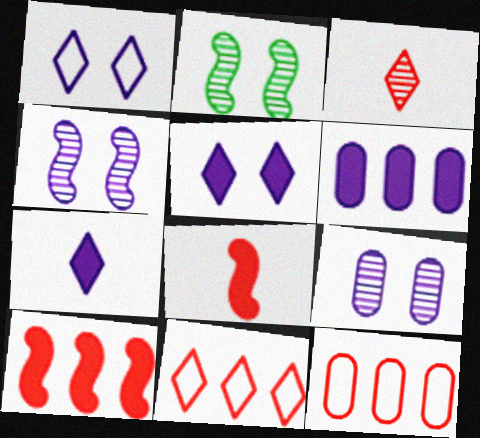[[2, 7, 12]]